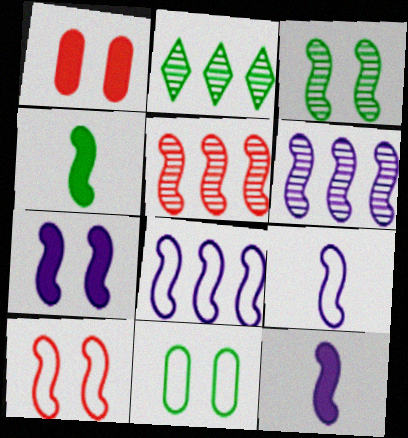[[1, 2, 9], 
[2, 4, 11], 
[3, 7, 10], 
[4, 6, 10], 
[6, 7, 9]]